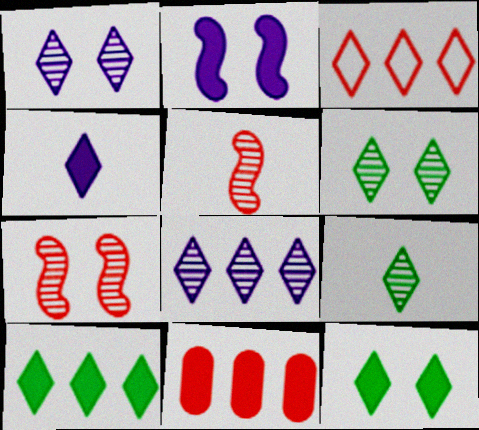[[3, 4, 6], 
[3, 8, 10]]